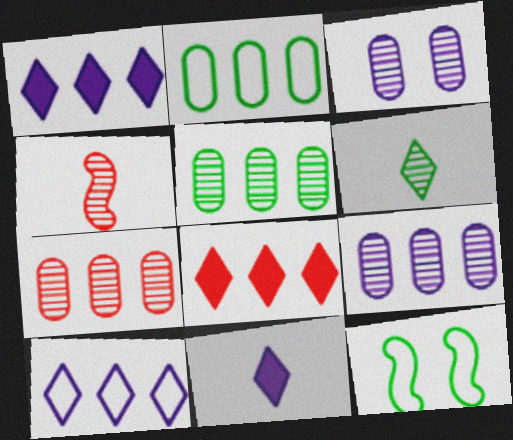[[5, 7, 9], 
[7, 11, 12]]